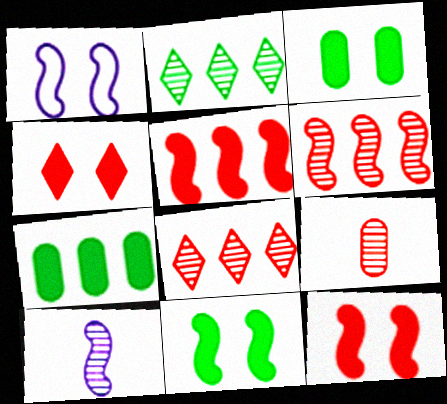[]